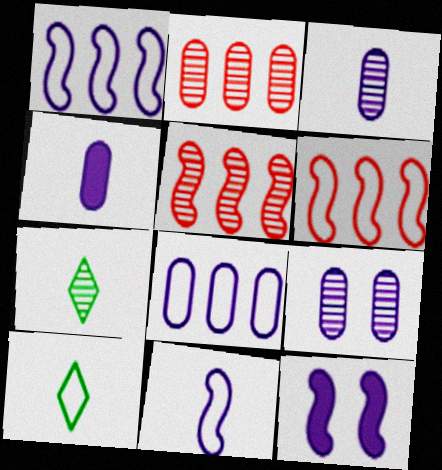[[2, 10, 12], 
[4, 8, 9], 
[5, 7, 9]]